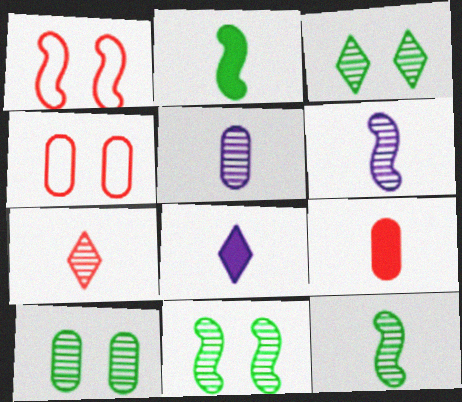[[2, 8, 9], 
[3, 10, 11], 
[5, 7, 12]]